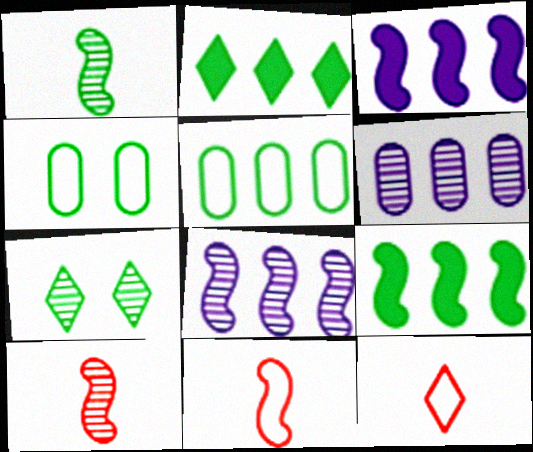[[1, 2, 4], 
[6, 7, 10]]